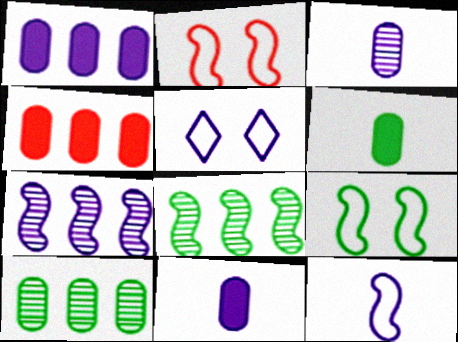[[5, 7, 11]]